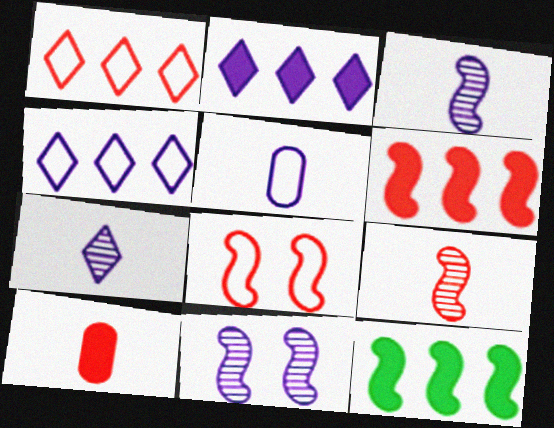[[2, 5, 11], 
[3, 8, 12], 
[6, 8, 9]]